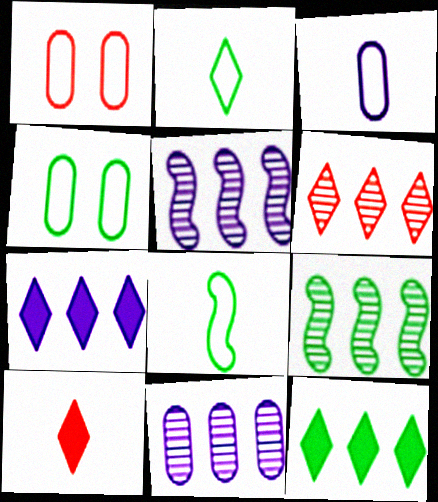[[4, 5, 10], 
[6, 9, 11]]